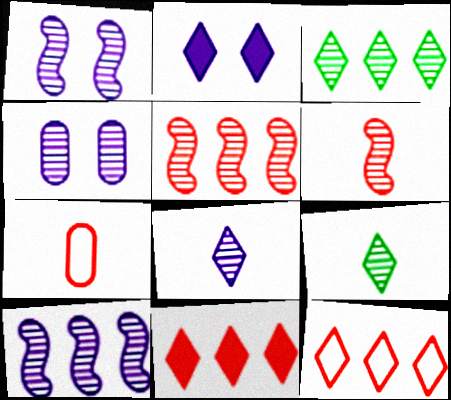[[2, 9, 12], 
[3, 4, 6], 
[4, 5, 9], 
[4, 8, 10]]